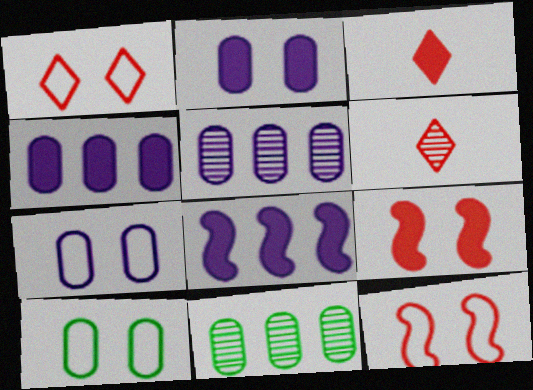[[6, 8, 10]]